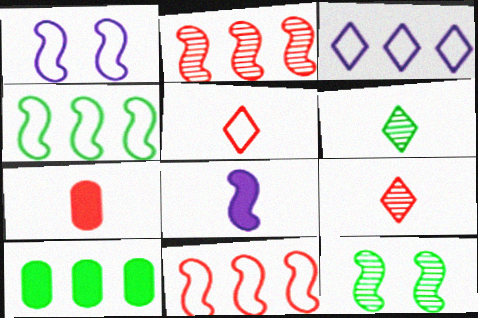[[1, 9, 10], 
[2, 3, 10], 
[3, 7, 12], 
[8, 11, 12]]